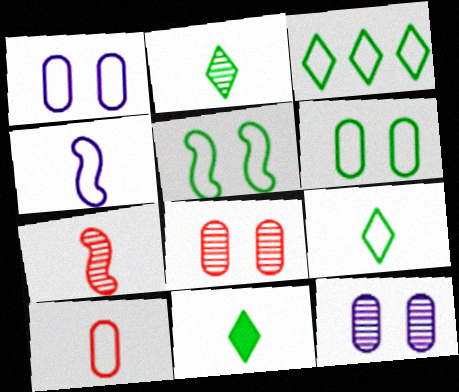[[2, 9, 11], 
[4, 9, 10]]